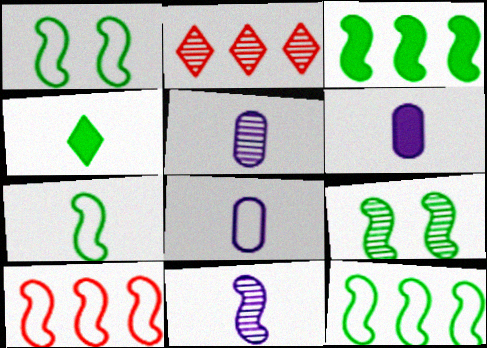[[1, 2, 6], 
[1, 7, 12], 
[2, 5, 9], 
[3, 7, 9], 
[5, 6, 8]]